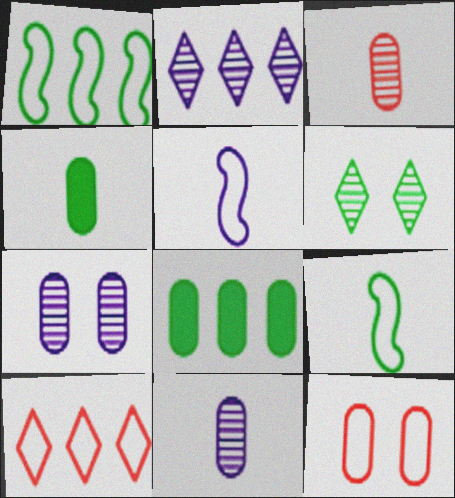[[1, 4, 6], 
[6, 8, 9], 
[8, 11, 12]]